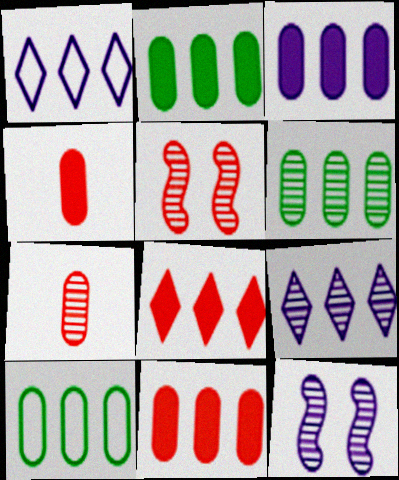[[2, 3, 11], 
[2, 6, 10]]